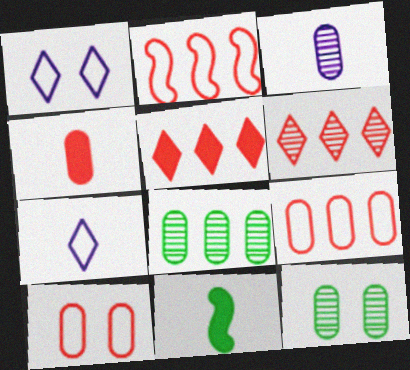[]